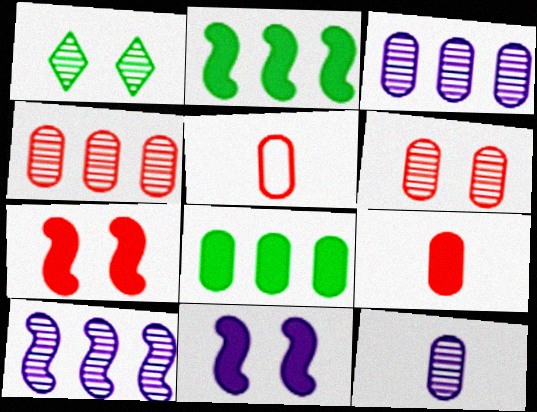[]